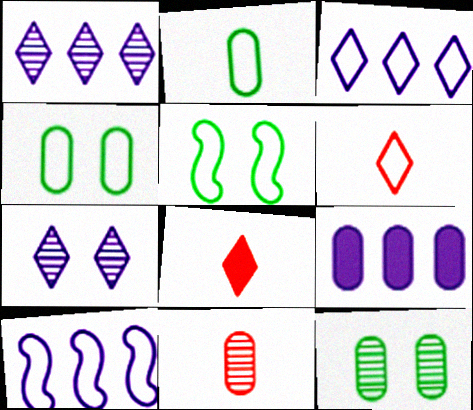[[1, 9, 10], 
[4, 6, 10], 
[4, 9, 11], 
[8, 10, 12]]